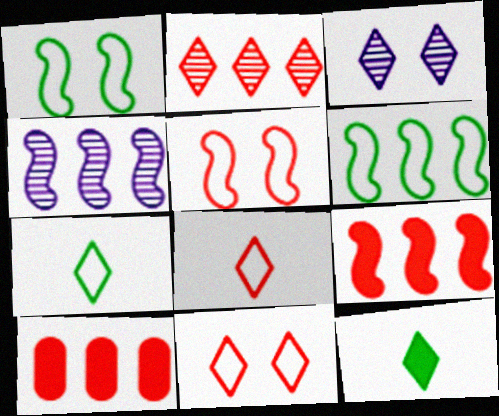[[4, 6, 9]]